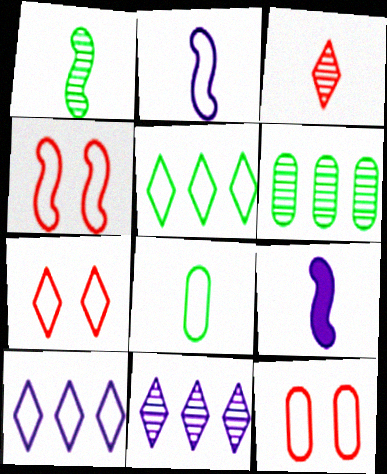[[2, 5, 12], 
[3, 8, 9], 
[4, 7, 12], 
[4, 8, 10], 
[6, 7, 9]]